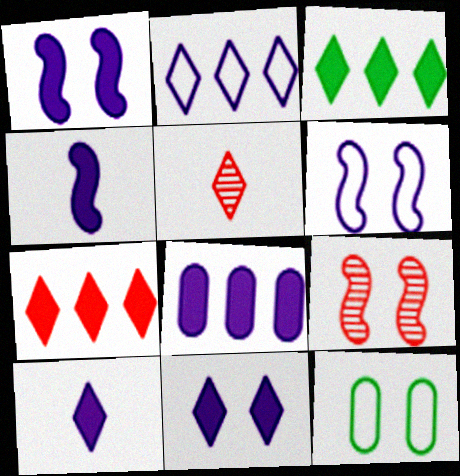[[1, 8, 10], 
[4, 8, 11], 
[9, 11, 12]]